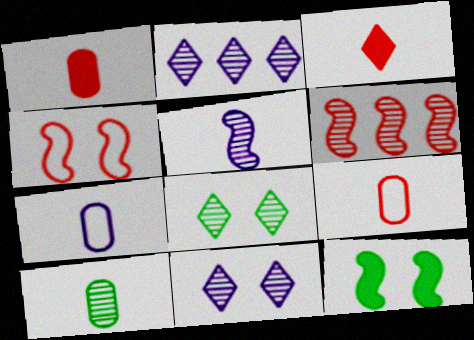[[1, 7, 10], 
[2, 9, 12], 
[6, 10, 11]]